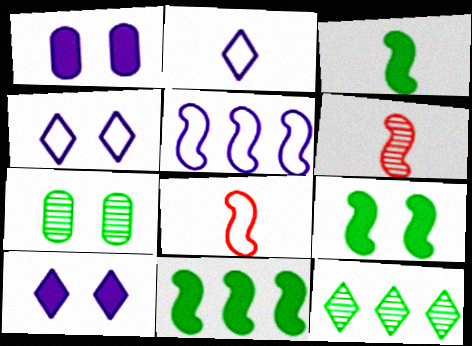[[1, 8, 12], 
[3, 9, 11], 
[5, 6, 9]]